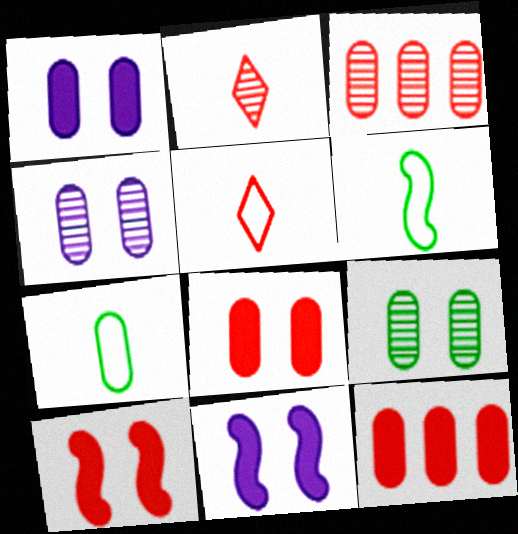[[1, 3, 7], 
[3, 5, 10], 
[4, 7, 12]]